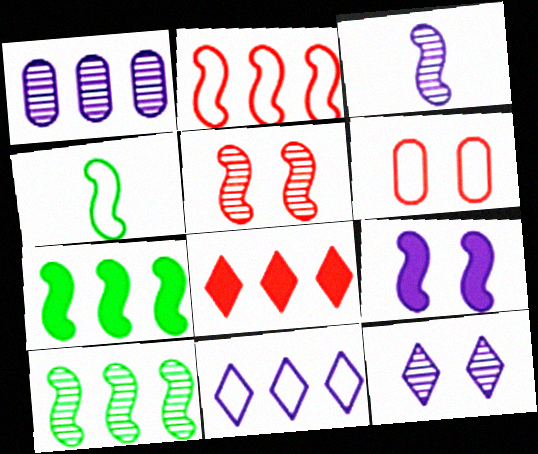[[1, 3, 12], 
[3, 5, 10], 
[4, 6, 11]]